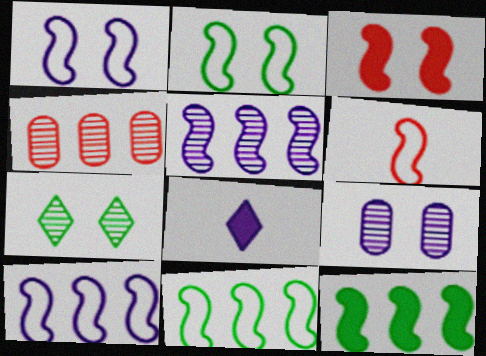[[1, 6, 11], 
[2, 4, 8], 
[2, 6, 10], 
[8, 9, 10]]